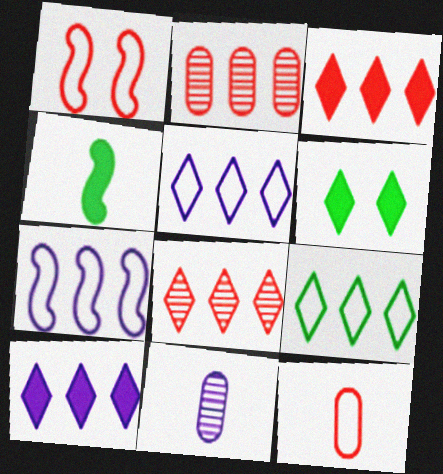[[8, 9, 10]]